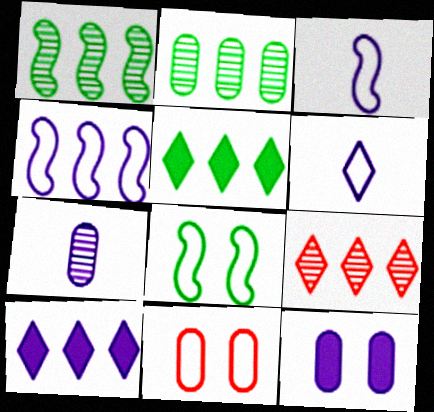[]